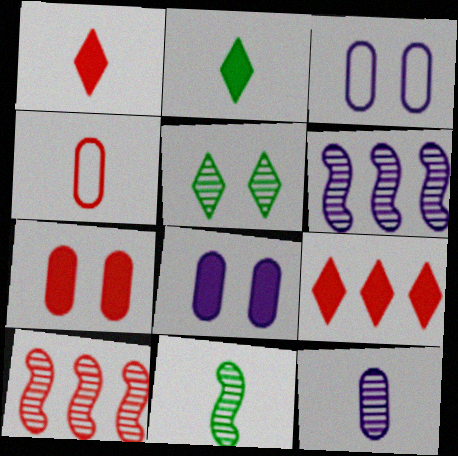[[2, 3, 10], 
[3, 9, 11], 
[5, 10, 12]]